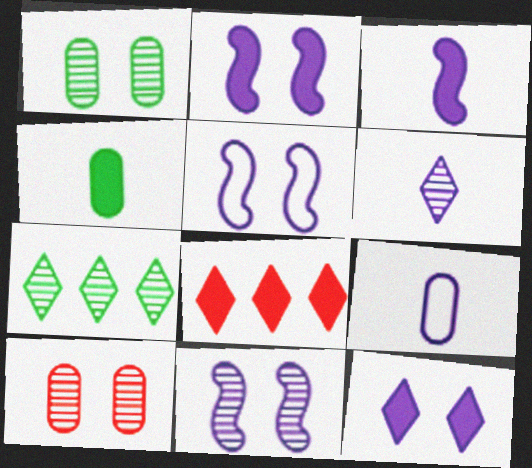[[2, 4, 8], 
[2, 5, 11], 
[3, 6, 9]]